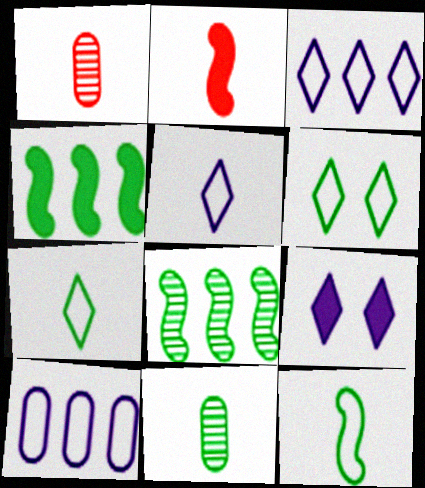[[2, 5, 11], 
[4, 6, 11]]